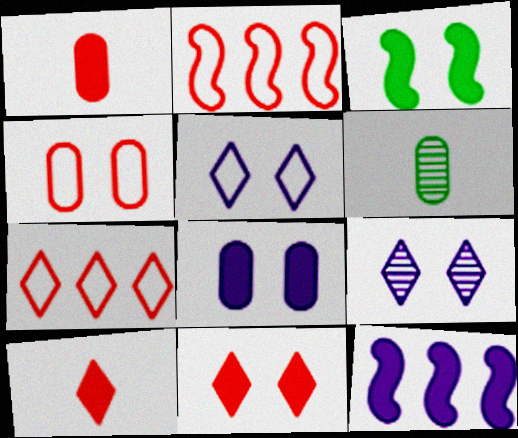[[3, 4, 9], 
[3, 8, 11]]